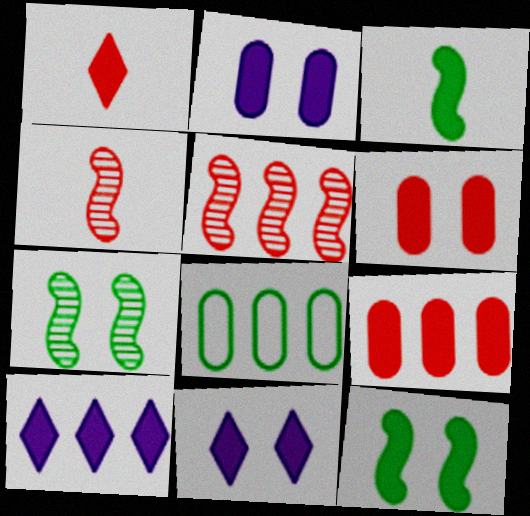[[3, 6, 10], 
[3, 9, 11], 
[4, 8, 11], 
[5, 8, 10], 
[6, 11, 12]]